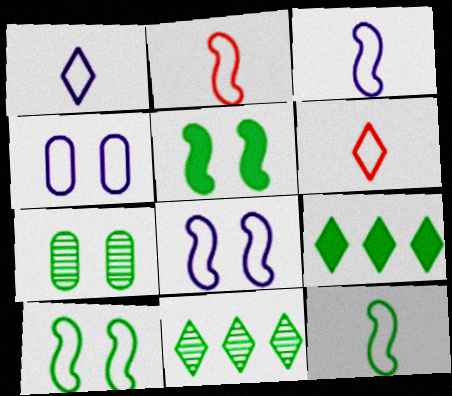[[2, 3, 12], 
[7, 9, 12]]